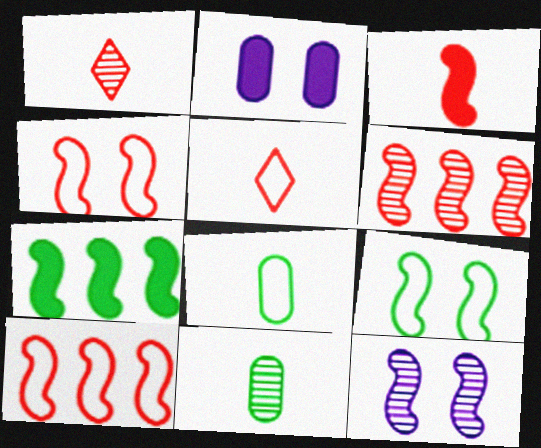[[3, 4, 6]]